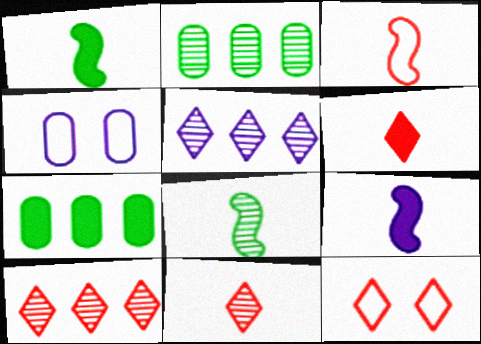[[1, 4, 10], 
[2, 9, 12], 
[3, 8, 9], 
[4, 5, 9], 
[6, 10, 12]]